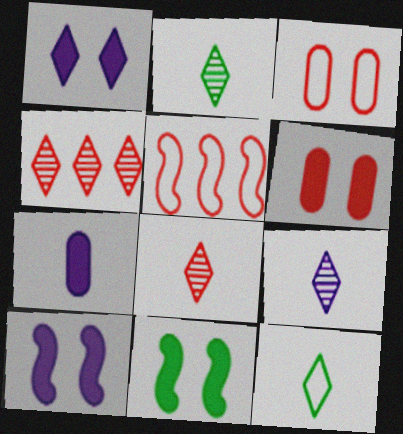[[1, 4, 12], 
[1, 6, 11], 
[2, 8, 9], 
[5, 6, 8]]